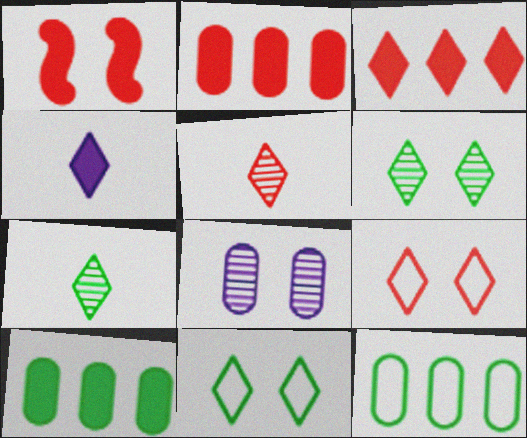[[1, 4, 10], 
[1, 8, 11], 
[3, 5, 9]]